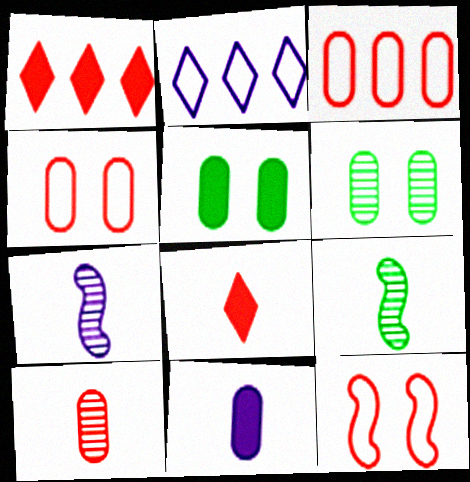[[1, 10, 12], 
[3, 6, 11]]